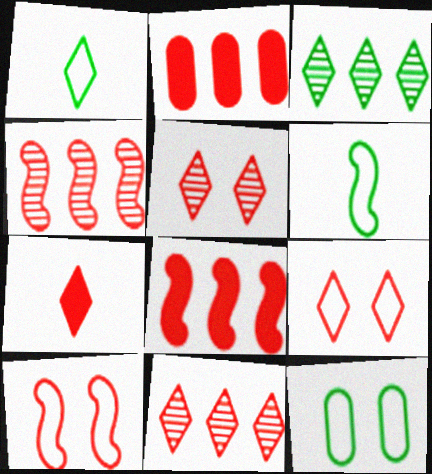[[7, 9, 11]]